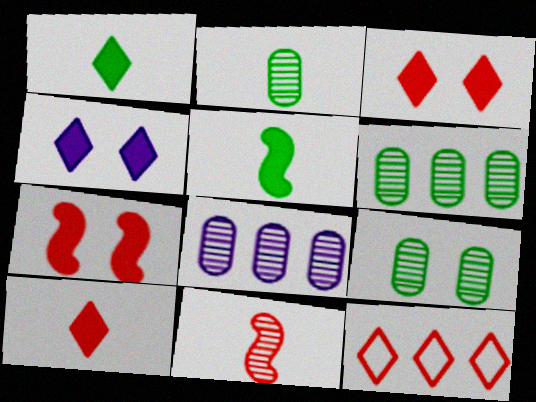[[2, 6, 9]]